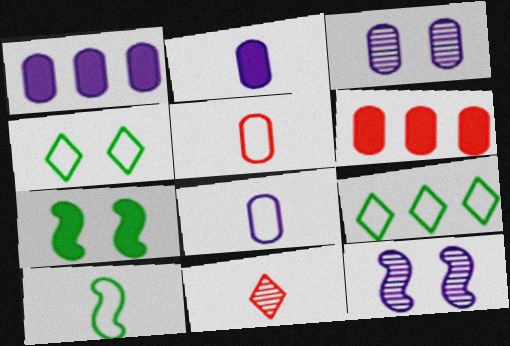[[1, 3, 8], 
[2, 10, 11]]